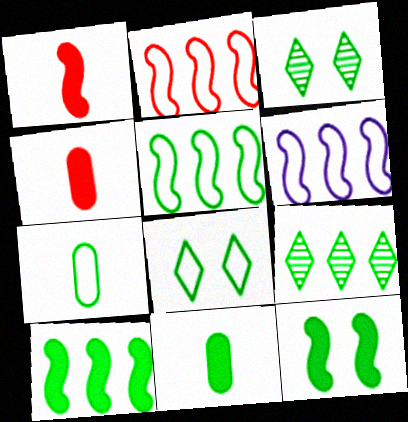[[2, 5, 6], 
[3, 4, 6], 
[3, 5, 11], 
[3, 7, 10], 
[5, 7, 8], 
[7, 9, 12]]